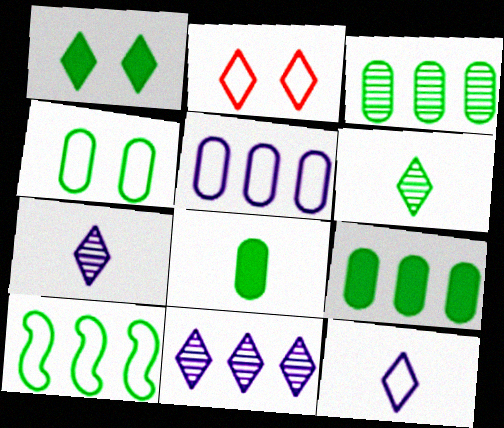[[3, 4, 8]]